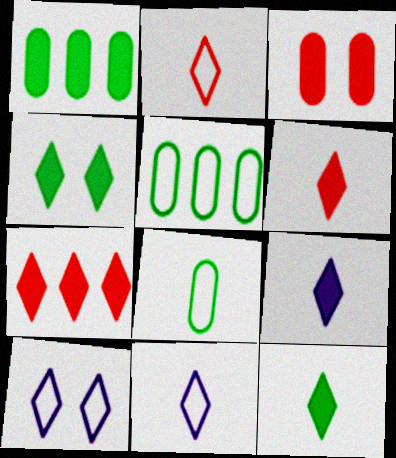[[4, 7, 9], 
[6, 9, 12]]